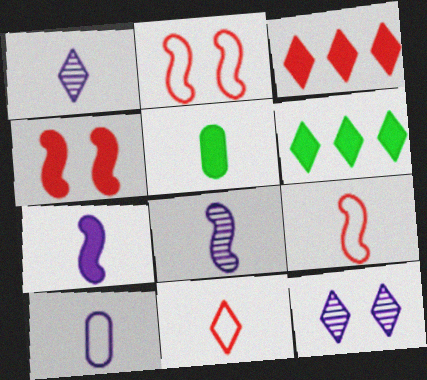[[1, 5, 9], 
[1, 7, 10], 
[5, 8, 11], 
[6, 11, 12]]